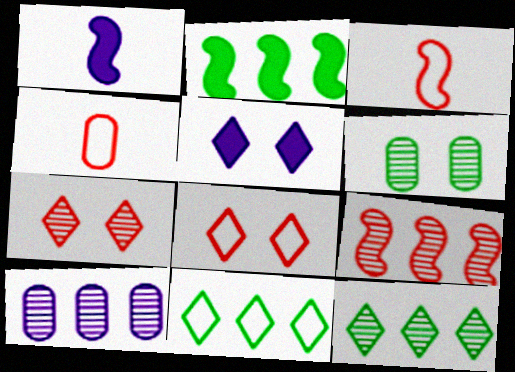[[9, 10, 12]]